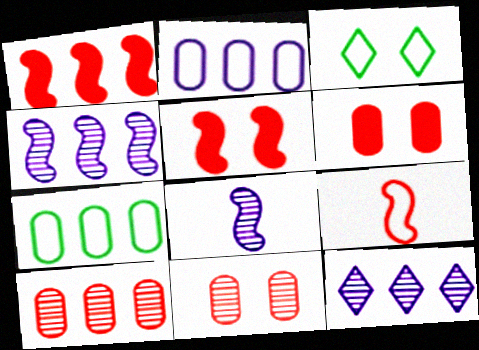[[1, 7, 12], 
[2, 3, 9]]